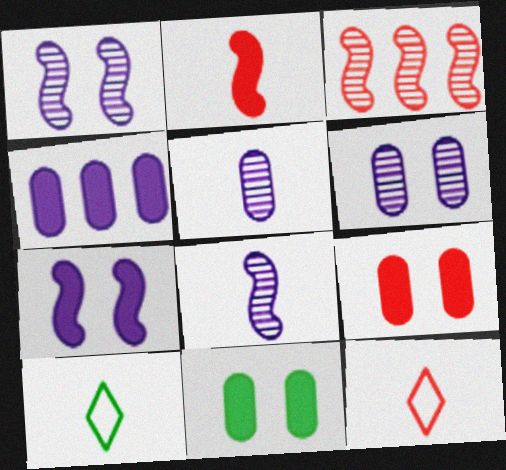[[2, 5, 10], 
[3, 9, 12]]